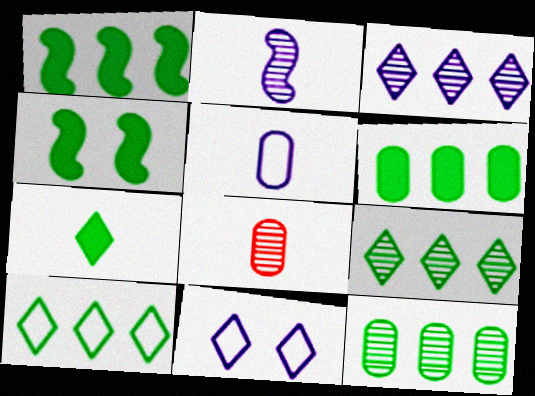[[1, 8, 11], 
[1, 10, 12], 
[4, 6, 7]]